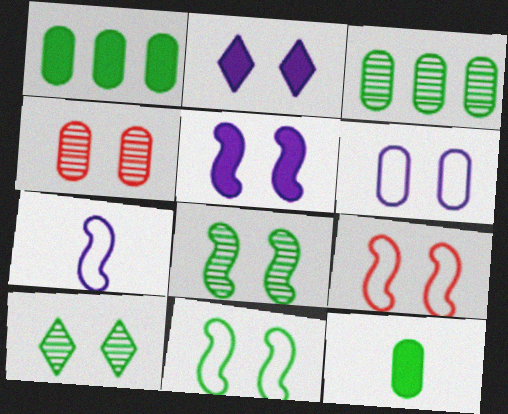[[2, 4, 11], 
[5, 8, 9]]